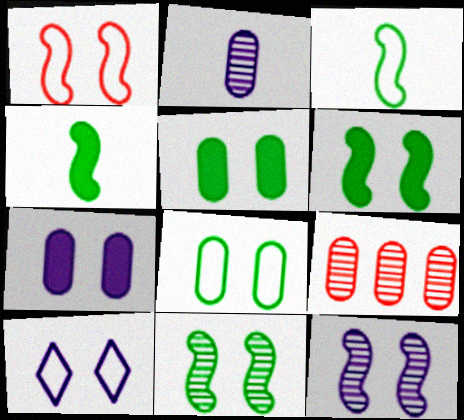[[1, 6, 12], 
[1, 8, 10], 
[4, 9, 10], 
[7, 10, 12]]